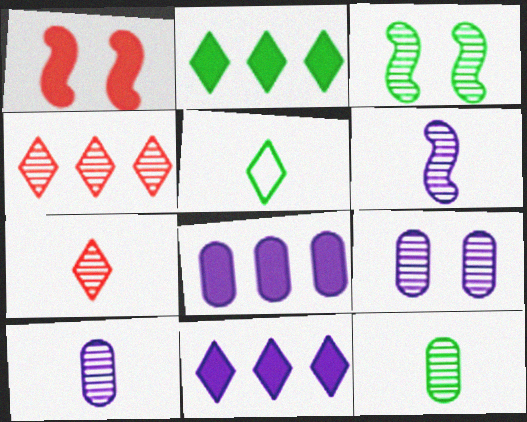[[3, 4, 10], 
[6, 7, 12]]